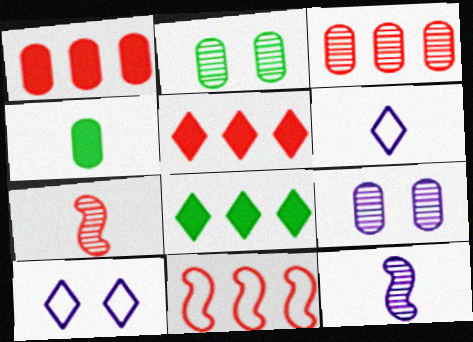[[3, 5, 11], 
[4, 6, 7]]